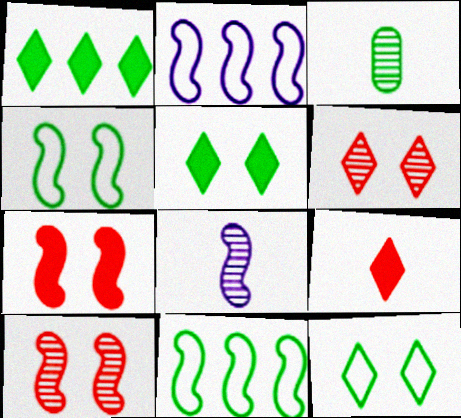[[1, 3, 4], 
[3, 5, 11], 
[7, 8, 11]]